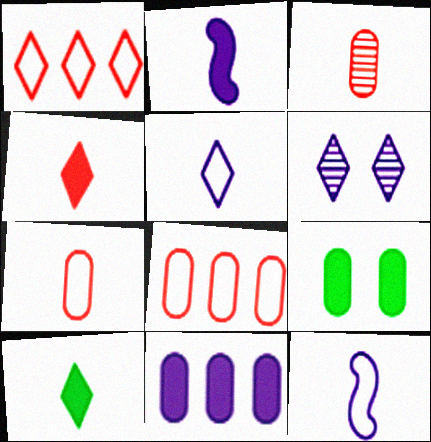[[1, 6, 10], 
[3, 10, 12], 
[6, 11, 12]]